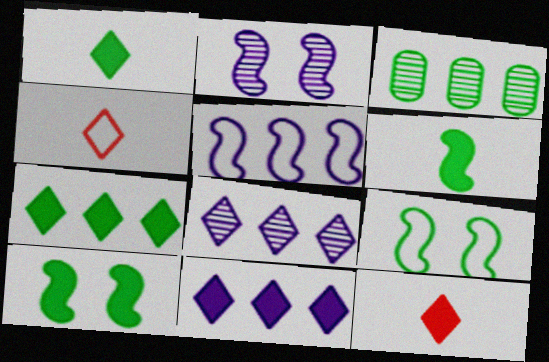[[1, 3, 9]]